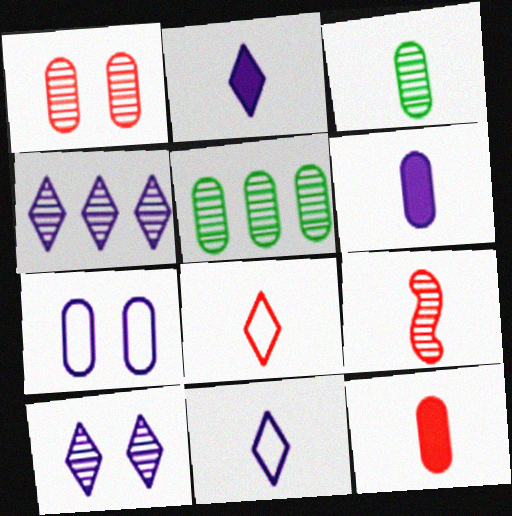[[5, 7, 12], 
[5, 9, 10], 
[8, 9, 12]]